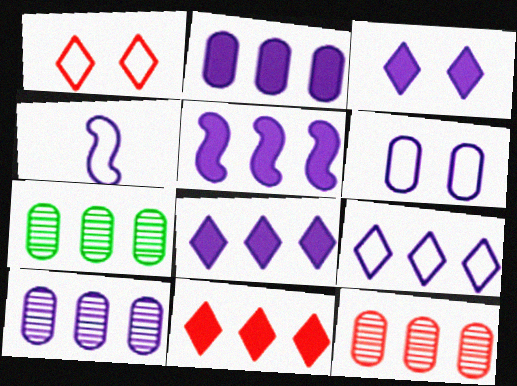[[2, 5, 8], 
[3, 4, 10], 
[4, 6, 9], 
[5, 9, 10], 
[7, 10, 12]]